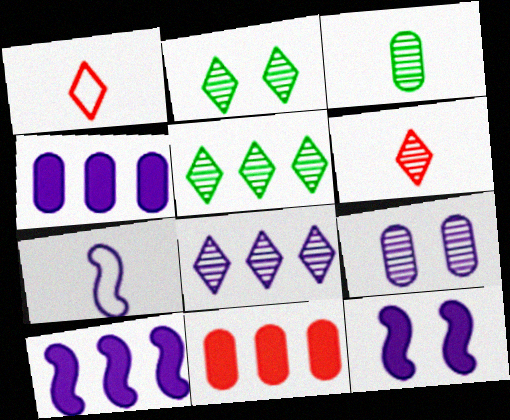[[2, 6, 8], 
[2, 7, 11]]